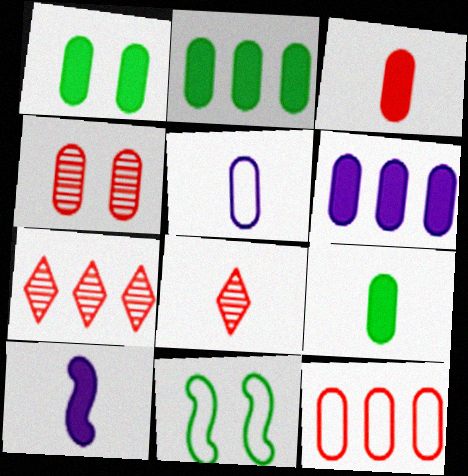[[1, 2, 9], 
[1, 3, 6], 
[2, 4, 5], 
[3, 4, 12], 
[6, 8, 11]]